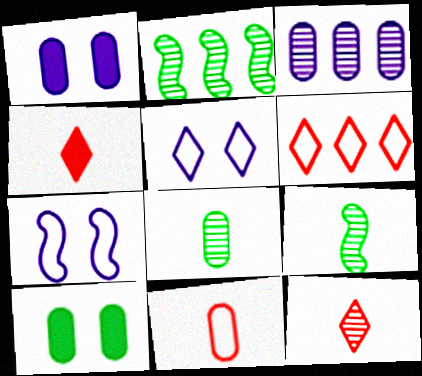[[1, 6, 9], 
[3, 10, 11]]